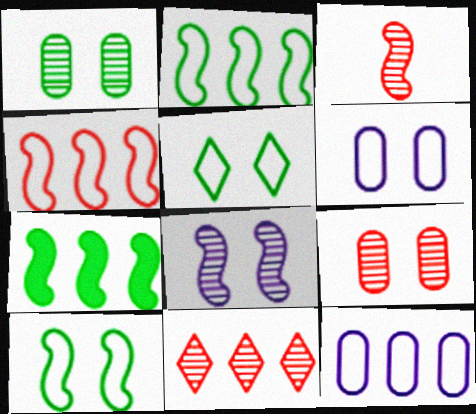[[3, 9, 11], 
[7, 11, 12]]